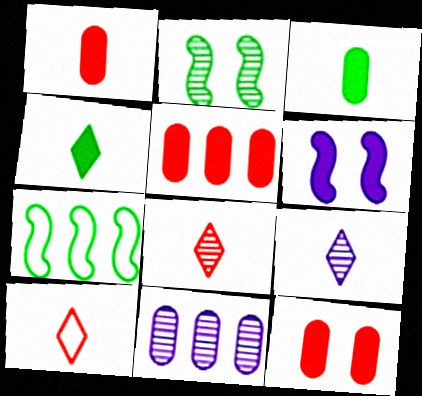[[1, 5, 12], 
[2, 8, 11], 
[4, 5, 6], 
[4, 9, 10], 
[7, 9, 12]]